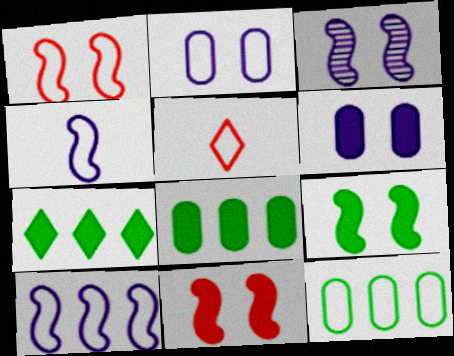[[1, 3, 9], 
[3, 5, 8]]